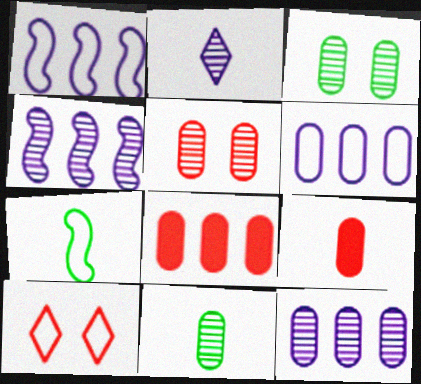[[2, 7, 9], 
[3, 6, 9], 
[5, 11, 12], 
[6, 7, 10]]